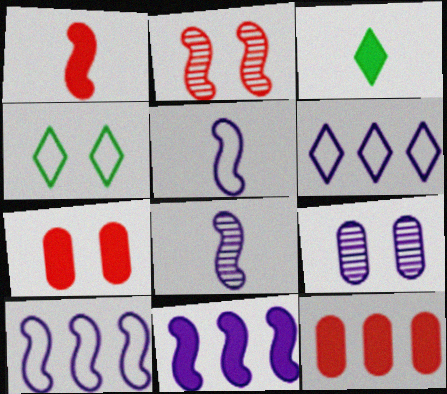[[3, 7, 11], 
[4, 8, 12]]